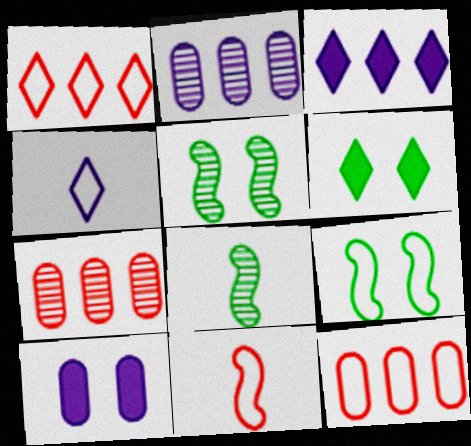[[1, 8, 10], 
[2, 6, 11], 
[4, 9, 12]]